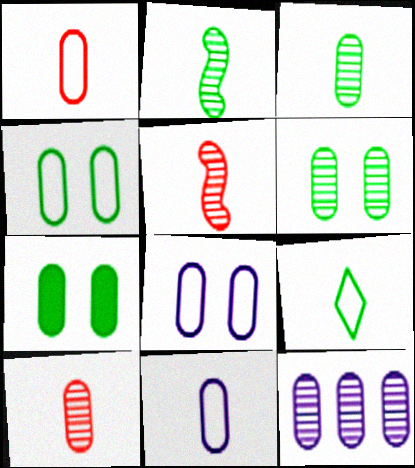[[1, 7, 12], 
[4, 6, 7], 
[6, 10, 12]]